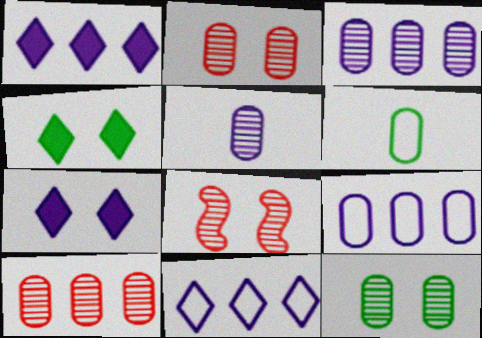[[1, 6, 8], 
[5, 10, 12]]